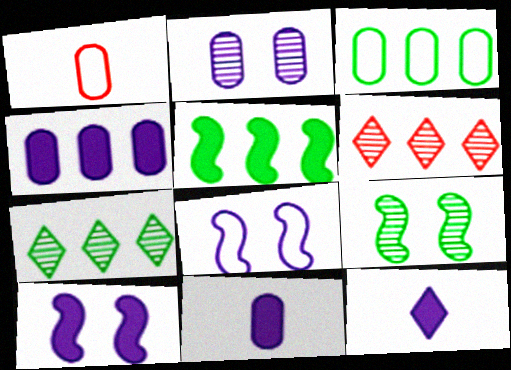[[1, 7, 10], 
[3, 5, 7], 
[4, 10, 12]]